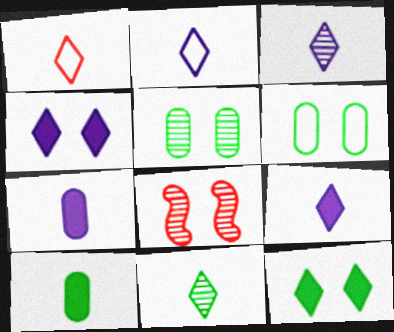[[1, 9, 11], 
[2, 3, 9], 
[4, 6, 8]]